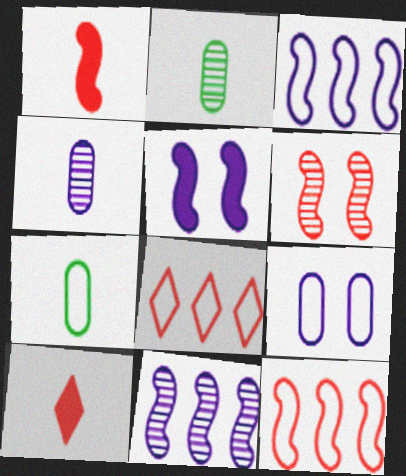[[1, 6, 12], 
[2, 5, 8]]